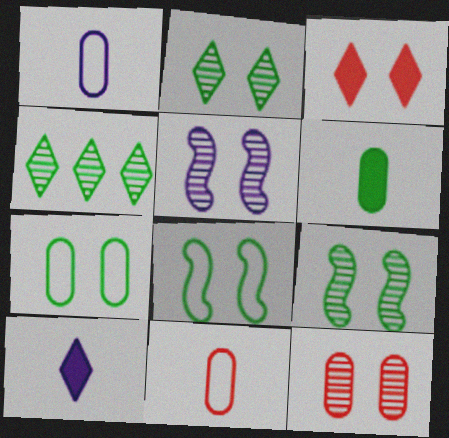[[2, 5, 12], 
[3, 5, 7], 
[4, 6, 8]]